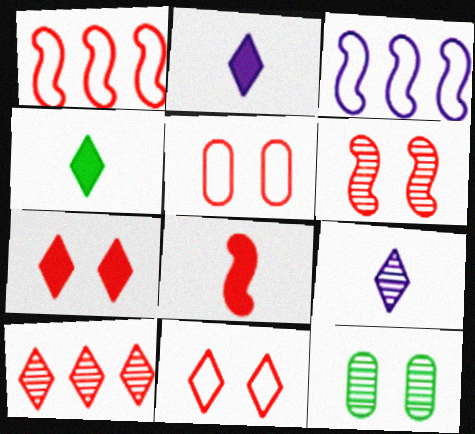[[1, 2, 12], 
[1, 6, 8], 
[5, 6, 7], 
[5, 8, 10]]